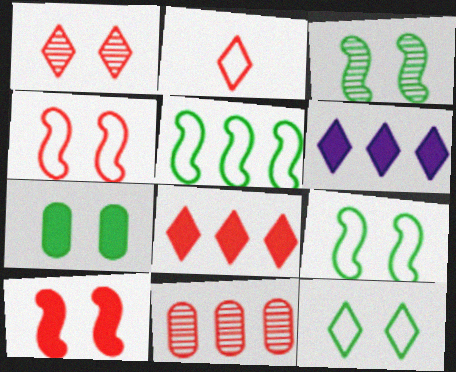[[1, 2, 8], 
[2, 10, 11], 
[3, 7, 12], 
[5, 6, 11]]